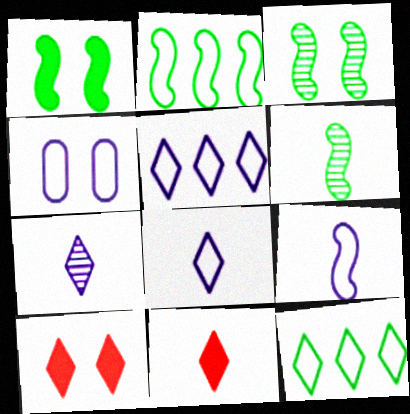[[1, 2, 6], 
[3, 4, 10], 
[4, 5, 9], 
[7, 10, 12]]